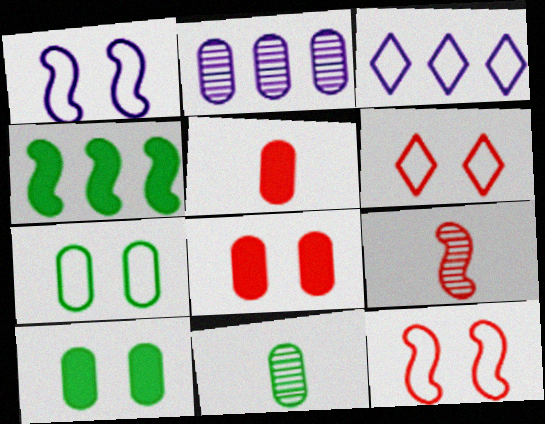[[1, 4, 9], 
[1, 6, 7], 
[2, 5, 7], 
[3, 9, 10]]